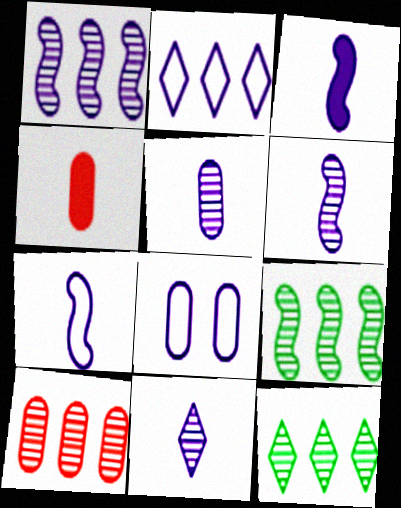[[1, 10, 12], 
[2, 7, 8], 
[3, 6, 7], 
[5, 6, 11]]